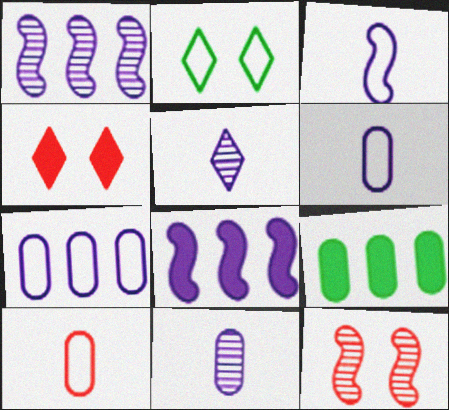[]